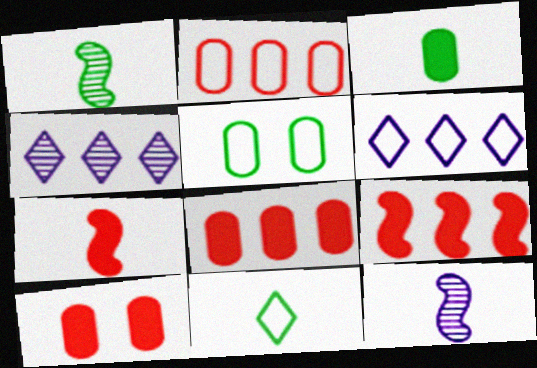[[1, 3, 11], 
[1, 6, 10], 
[4, 5, 7]]